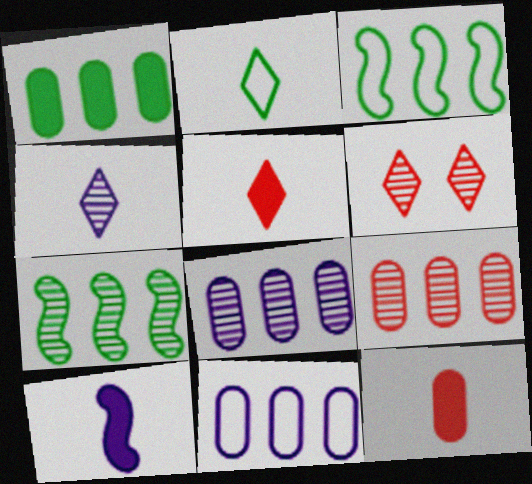[[1, 9, 11], 
[2, 4, 5]]